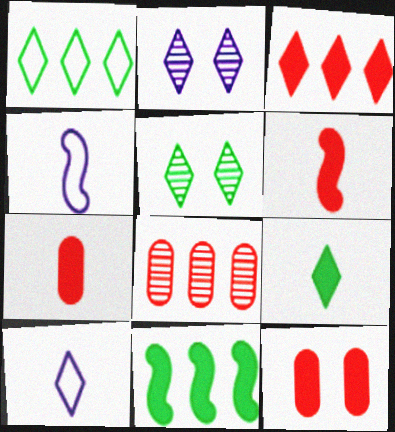[[1, 5, 9], 
[3, 5, 10], 
[3, 6, 12]]